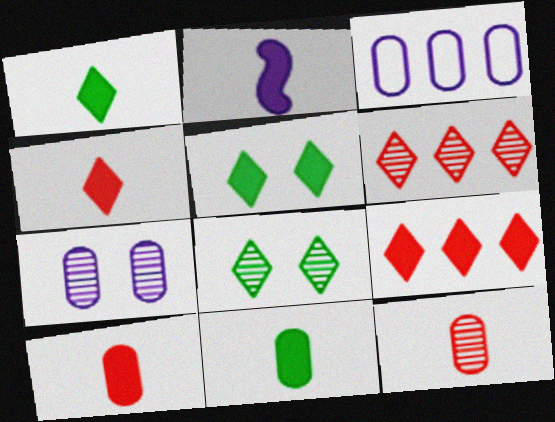[[1, 2, 10], 
[2, 4, 11]]